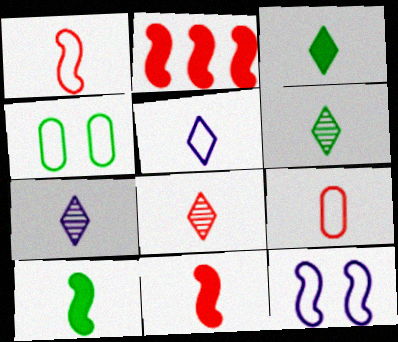[[2, 4, 7], 
[3, 5, 8], 
[6, 7, 8], 
[7, 9, 10], 
[8, 9, 11]]